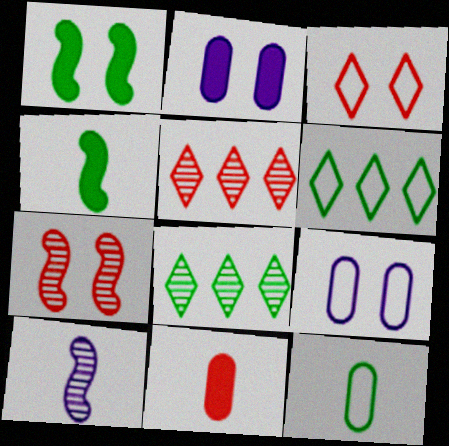[[1, 8, 12], 
[4, 5, 9]]